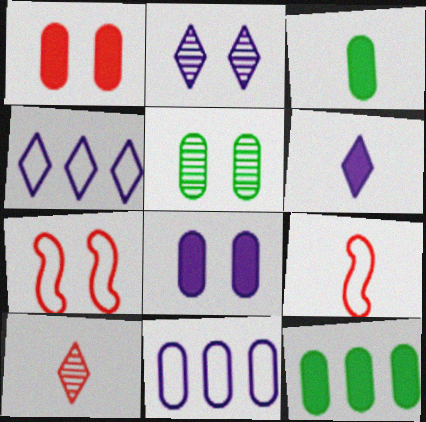[[2, 4, 6], 
[2, 9, 12]]